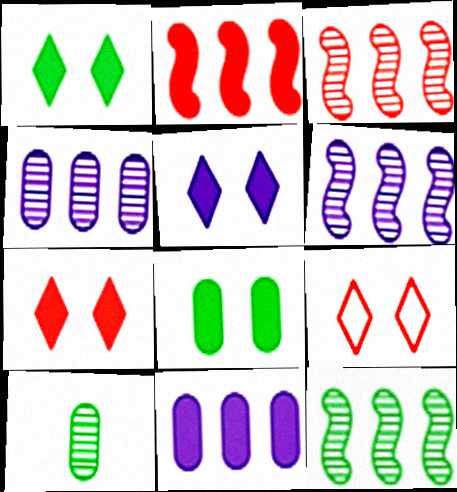[[1, 5, 7], 
[3, 6, 12]]